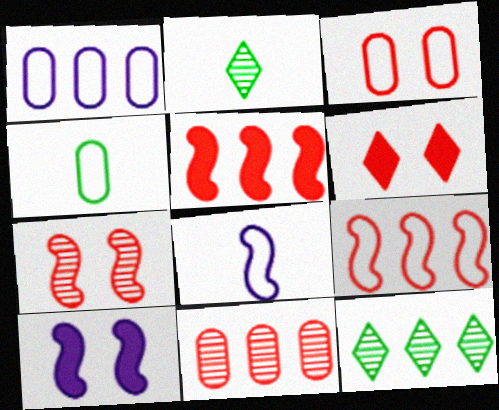[[1, 3, 4], 
[1, 5, 12], 
[3, 6, 7]]